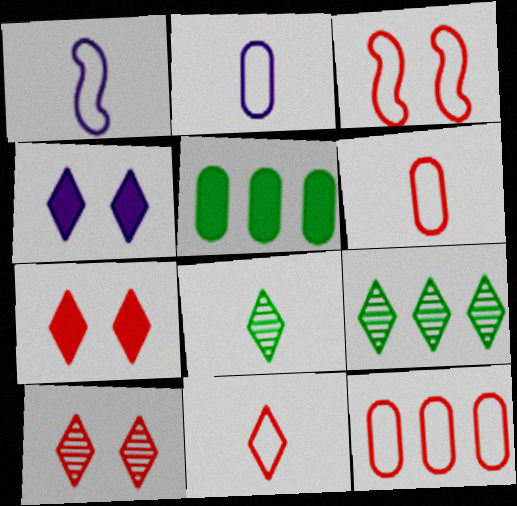[[1, 5, 10], 
[3, 11, 12], 
[4, 9, 11]]